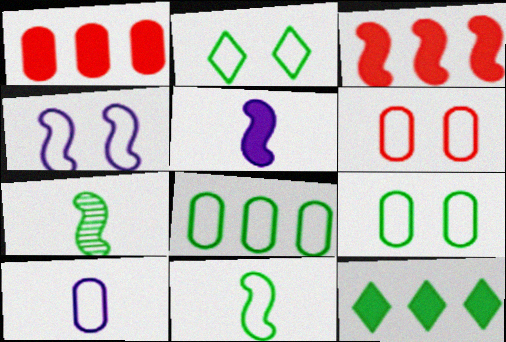[[2, 4, 6], 
[2, 8, 11], 
[3, 4, 7], 
[6, 8, 10], 
[7, 9, 12]]